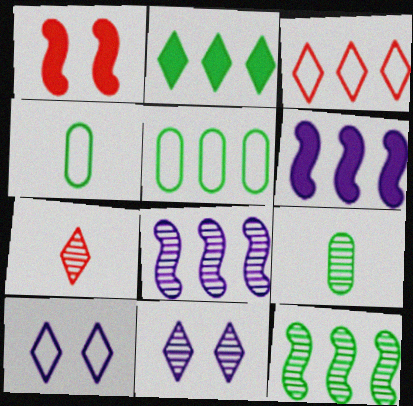[[2, 5, 12], 
[2, 7, 10]]